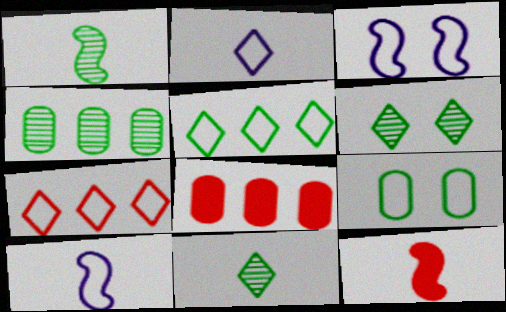[[1, 4, 6], 
[1, 10, 12], 
[3, 8, 11], 
[6, 8, 10], 
[7, 9, 10]]